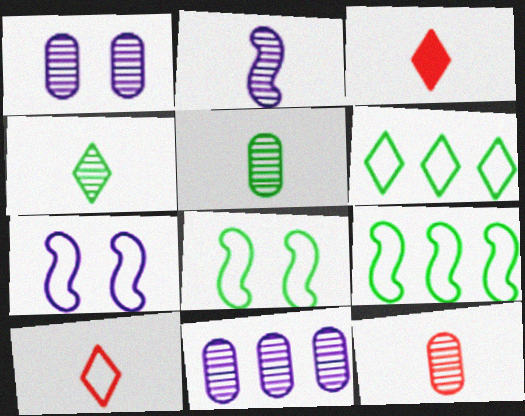[[1, 3, 9], 
[2, 4, 12], 
[3, 8, 11]]